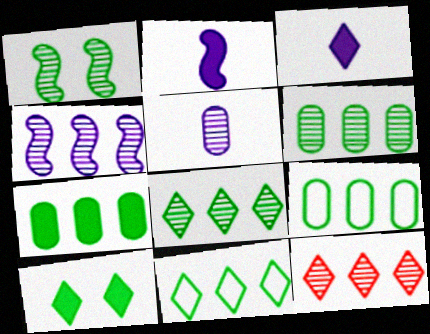[[1, 5, 12], 
[4, 6, 12], 
[6, 7, 9]]